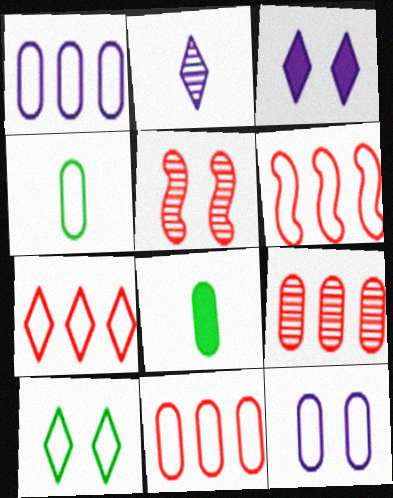[[4, 11, 12], 
[6, 7, 11], 
[8, 9, 12]]